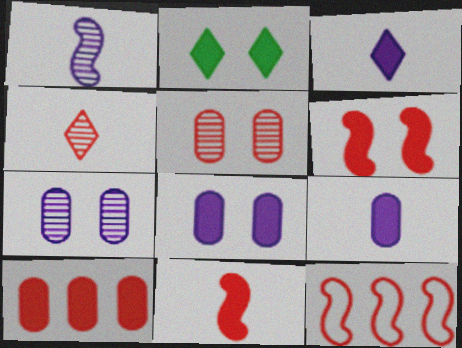[[2, 6, 8]]